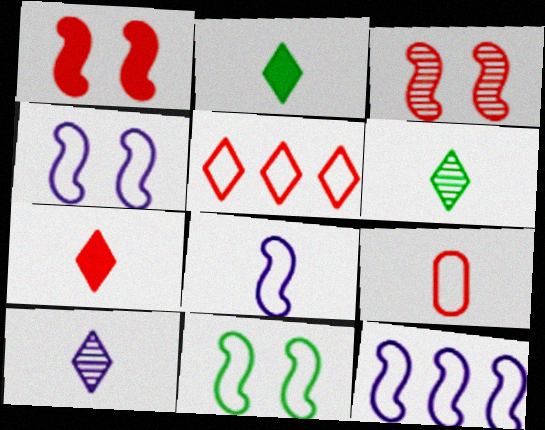[[4, 8, 12]]